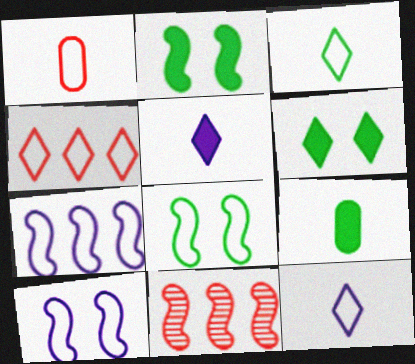[]